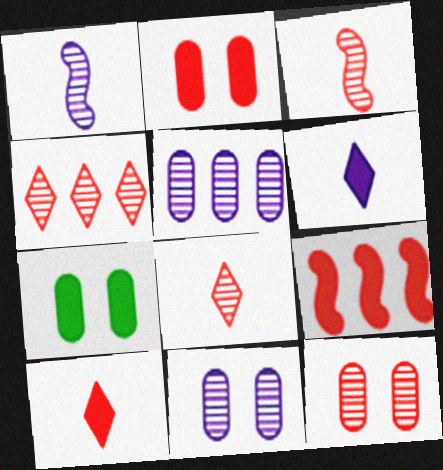[[2, 9, 10], 
[3, 4, 12], 
[6, 7, 9]]